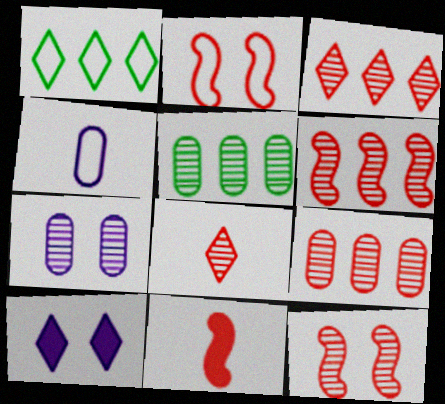[[1, 2, 4], 
[1, 7, 11], 
[1, 8, 10], 
[2, 6, 11], 
[3, 6, 9], 
[8, 9, 12]]